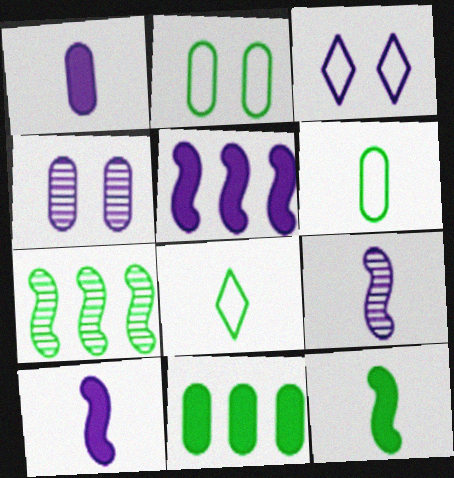[]